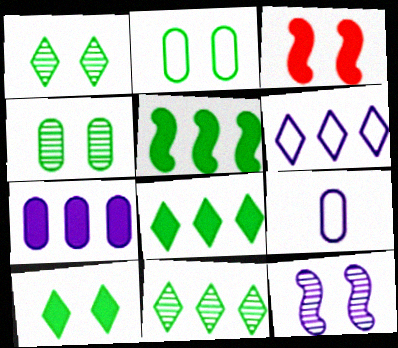[[3, 9, 11]]